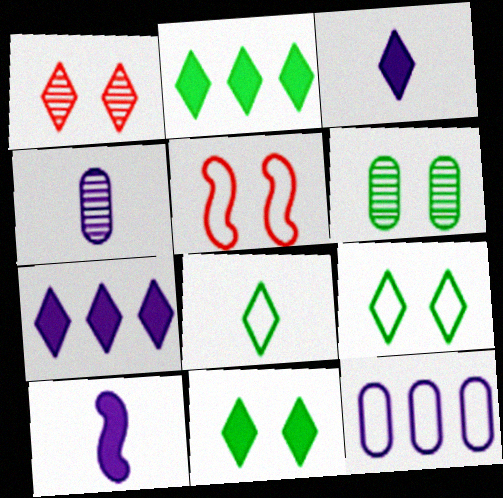[[1, 7, 8], 
[2, 4, 5], 
[5, 8, 12]]